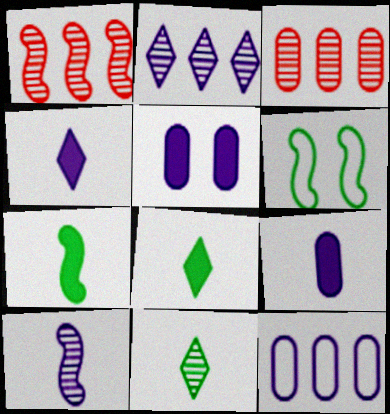[[3, 4, 6]]